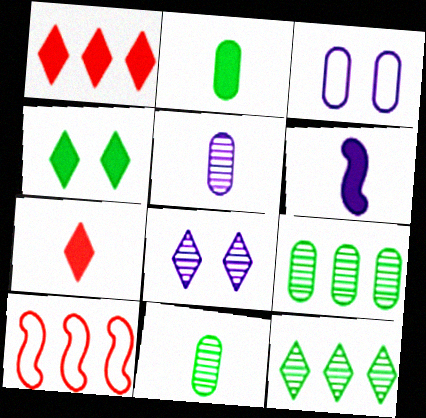[[2, 6, 7], 
[2, 8, 10], 
[4, 5, 10]]